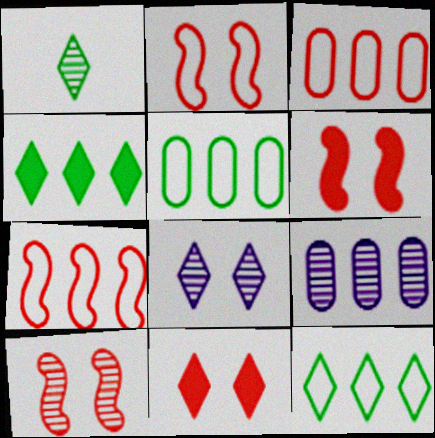[[1, 9, 10], 
[2, 6, 10], 
[4, 7, 9]]